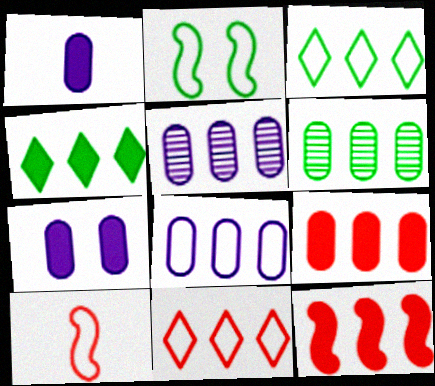[[3, 5, 12], 
[6, 8, 9]]